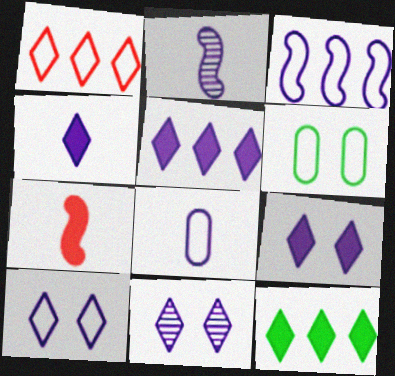[[2, 4, 8], 
[3, 8, 10], 
[4, 5, 9], 
[9, 10, 11]]